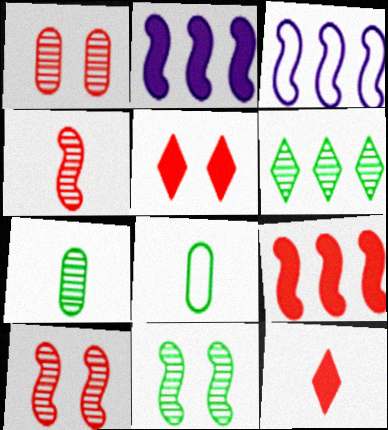[[3, 5, 7], 
[6, 7, 11]]